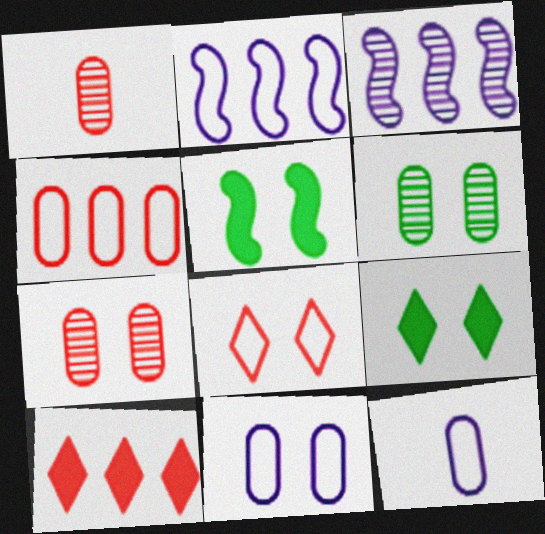[[1, 2, 9]]